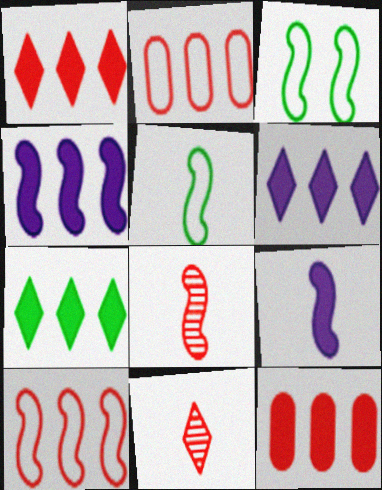[[1, 6, 7], 
[3, 4, 8], 
[4, 7, 12], 
[5, 8, 9]]